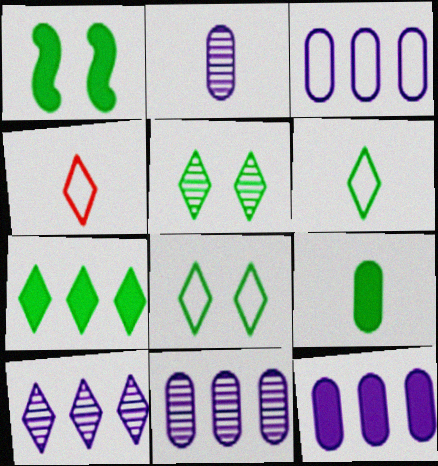[[1, 4, 11], 
[1, 7, 9], 
[3, 11, 12], 
[5, 6, 7]]